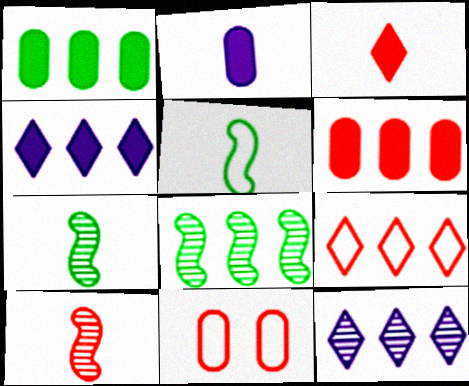[[4, 7, 11]]